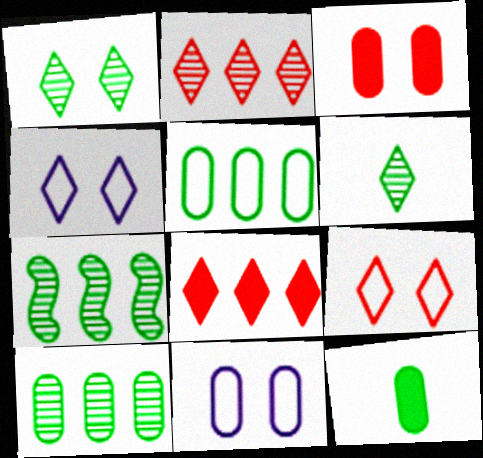[[4, 6, 8]]